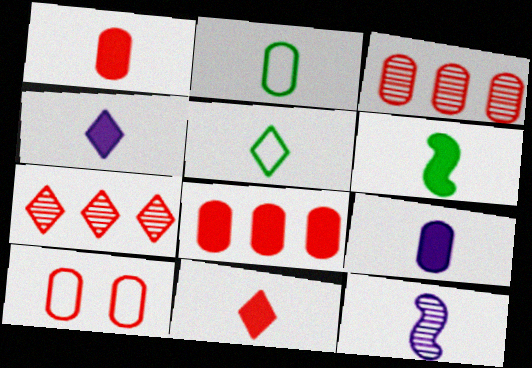[[1, 3, 10], 
[1, 4, 6], 
[1, 5, 12], 
[2, 11, 12], 
[6, 9, 11]]